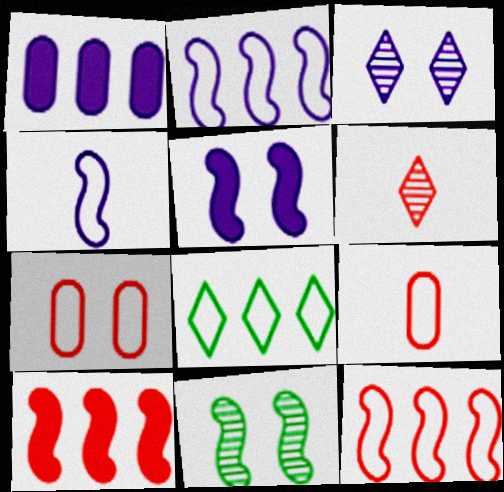[[1, 3, 4], 
[4, 7, 8], 
[4, 10, 11], 
[6, 7, 10]]